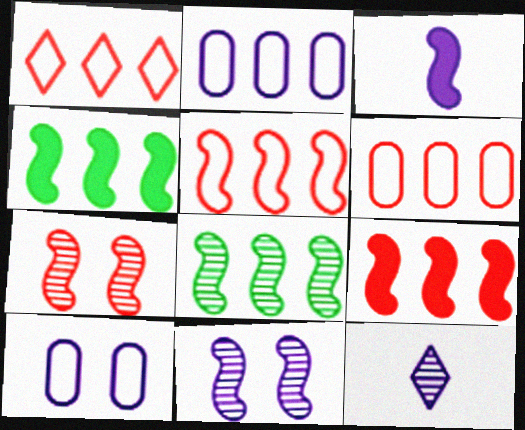[[1, 5, 6]]